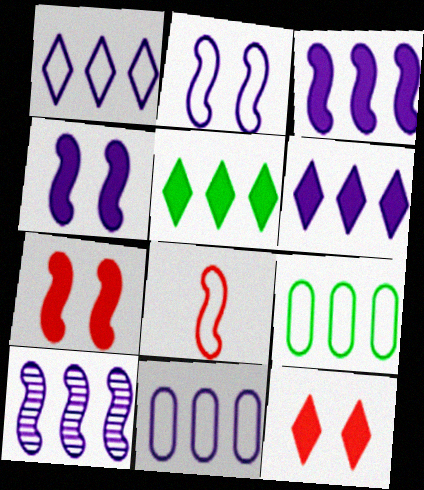[[6, 10, 11]]